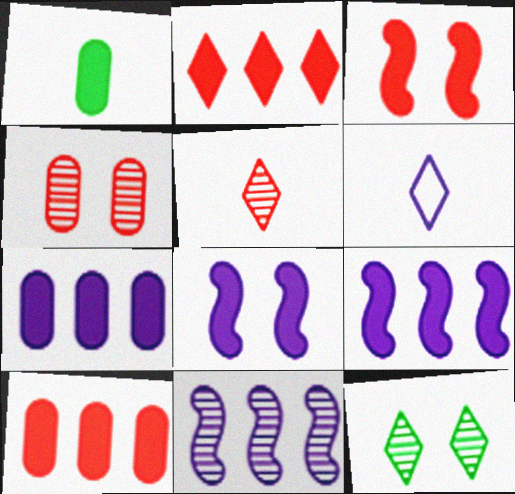[[1, 2, 8], 
[2, 6, 12]]